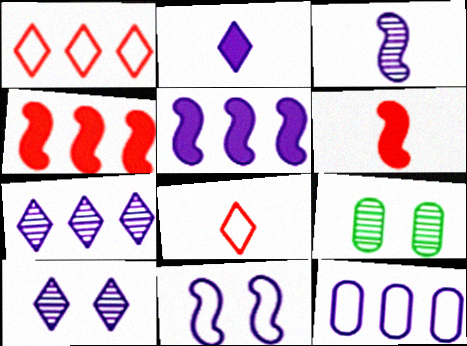[[3, 5, 11], 
[5, 7, 12], 
[5, 8, 9]]